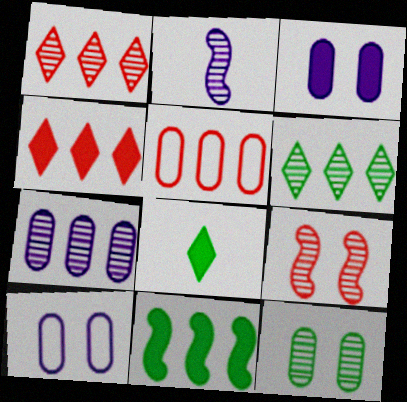[[1, 2, 12]]